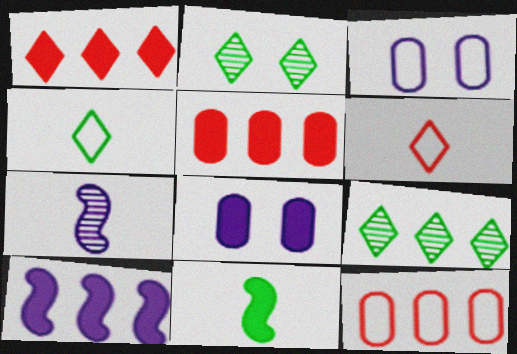[[1, 8, 11], 
[9, 10, 12]]